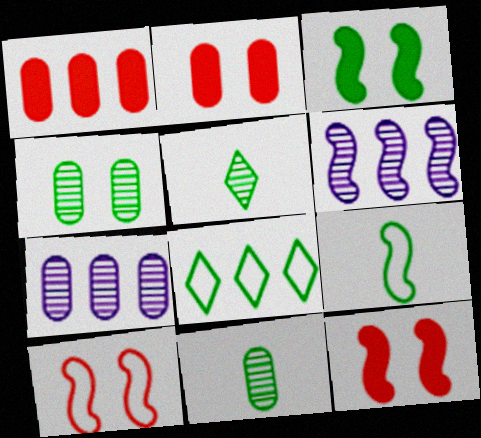[[1, 6, 8], 
[3, 8, 11], 
[6, 9, 12]]